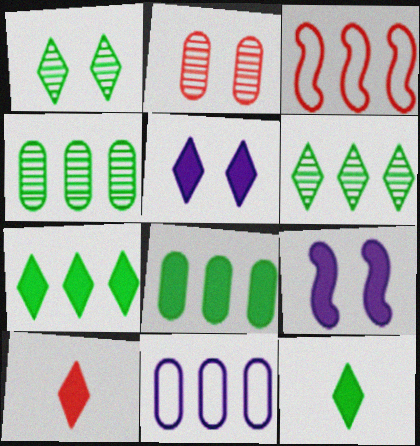[[2, 3, 10], 
[5, 7, 10], 
[8, 9, 10]]